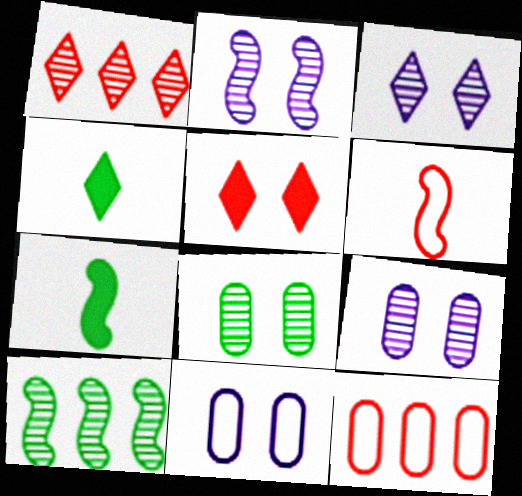[[1, 7, 11], 
[2, 3, 9], 
[2, 4, 12], 
[3, 7, 12]]